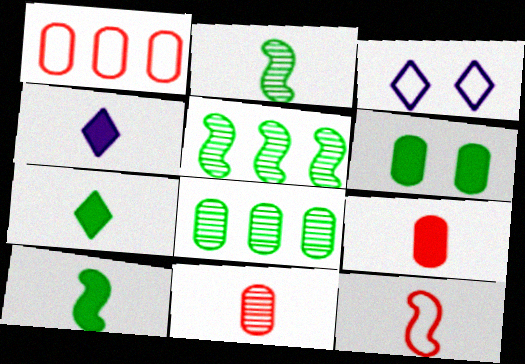[[3, 5, 9], 
[4, 9, 10]]